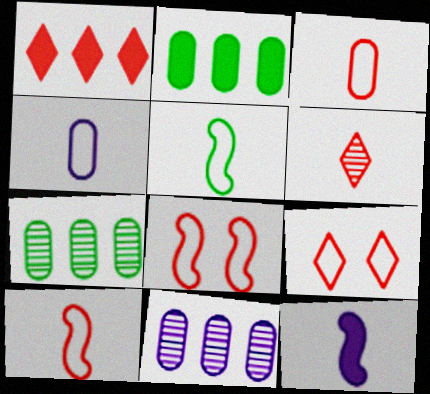[[1, 6, 9], 
[7, 9, 12]]